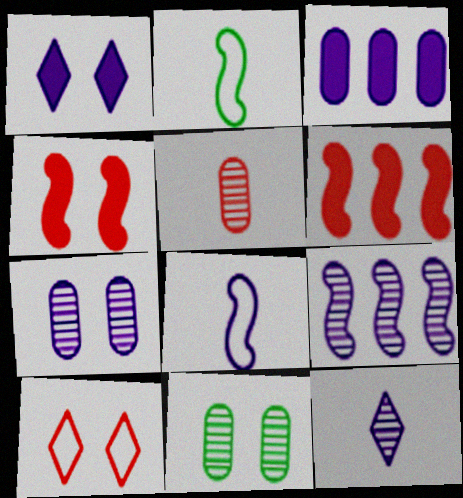[[2, 4, 9], 
[5, 6, 10], 
[7, 9, 12]]